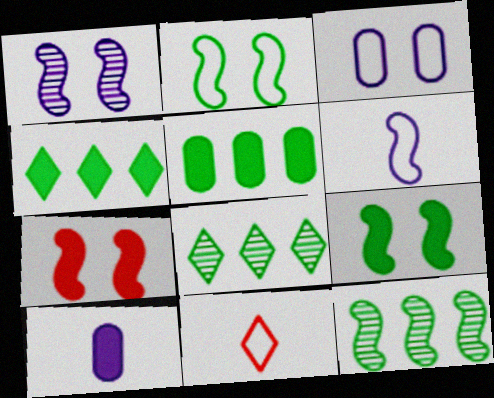[[1, 2, 7], 
[1, 5, 11], 
[4, 7, 10], 
[6, 7, 12]]